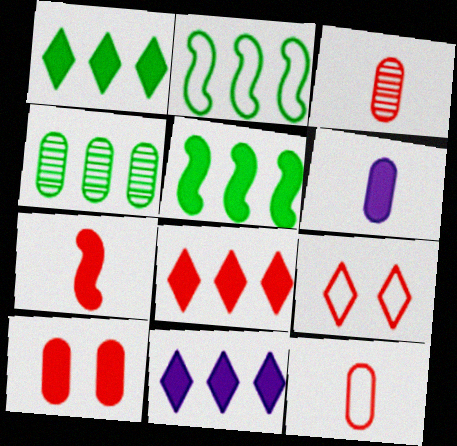[[1, 2, 4], 
[1, 8, 11], 
[7, 8, 10]]